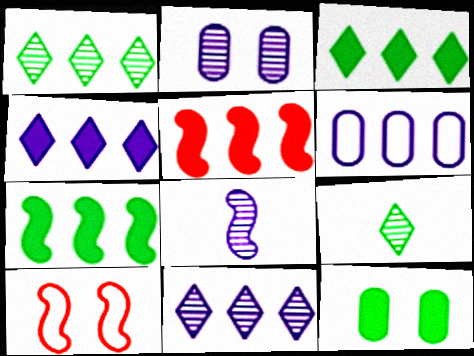[[1, 5, 6], 
[2, 8, 11], 
[7, 8, 10]]